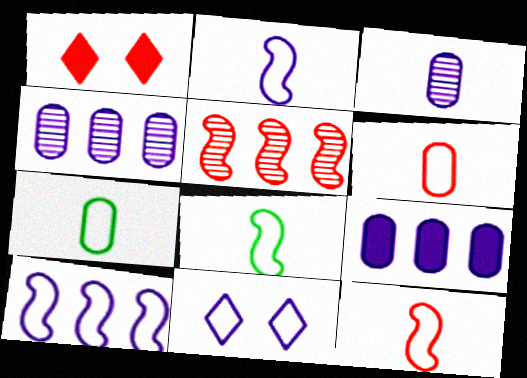[[1, 4, 8], 
[1, 5, 6], 
[2, 8, 12]]